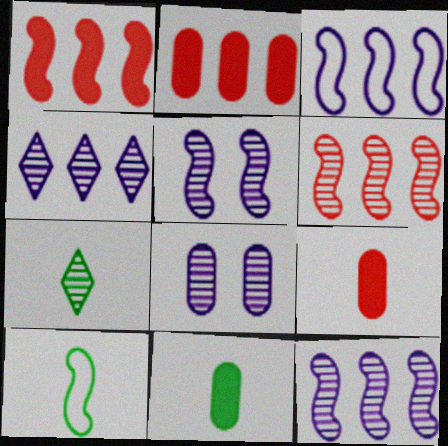[[1, 5, 10], 
[6, 7, 8], 
[7, 10, 11]]